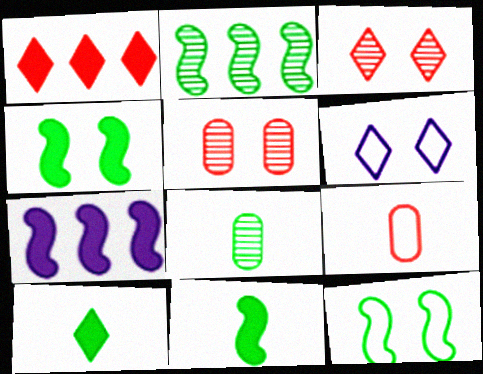[[2, 11, 12], 
[4, 5, 6]]